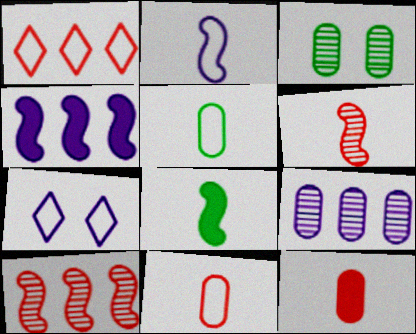[[2, 6, 8]]